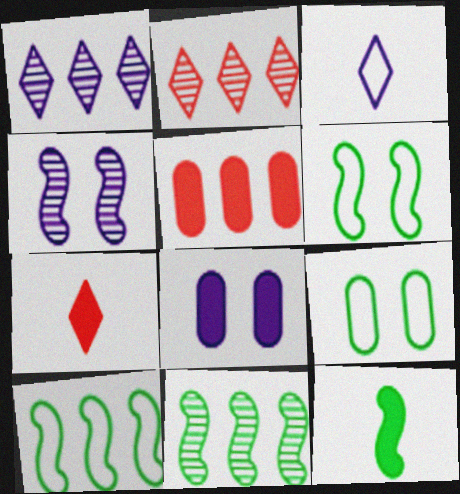[[1, 5, 10], 
[6, 11, 12]]